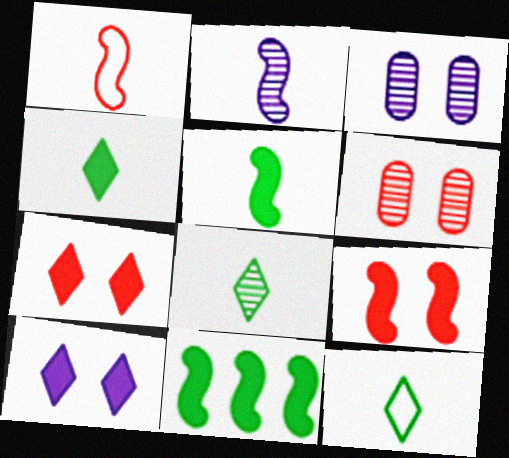[[1, 2, 5], 
[4, 8, 12]]